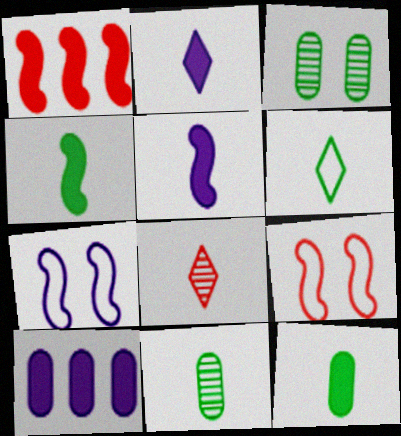[[2, 6, 8], 
[4, 6, 11]]